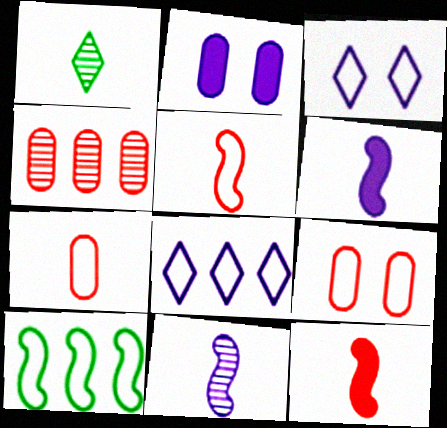[[1, 6, 7], 
[2, 8, 11], 
[3, 7, 10]]